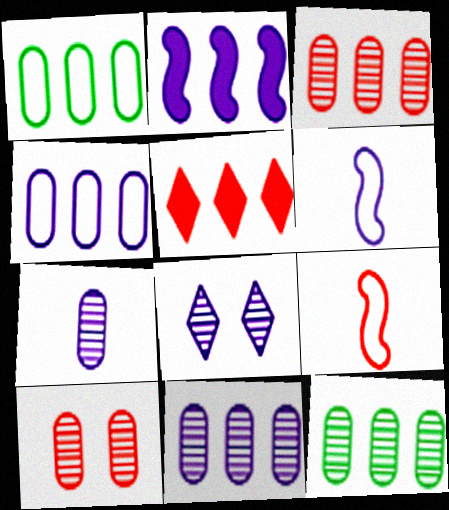[[3, 11, 12], 
[5, 9, 10], 
[7, 10, 12]]